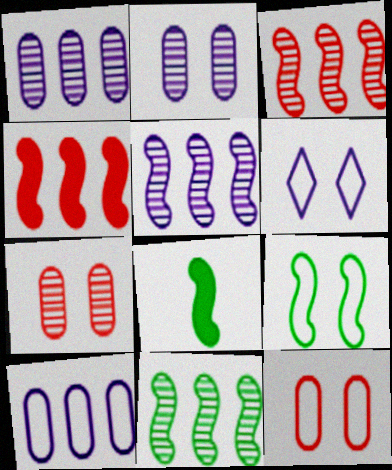[[3, 5, 11], 
[6, 9, 12], 
[8, 9, 11]]